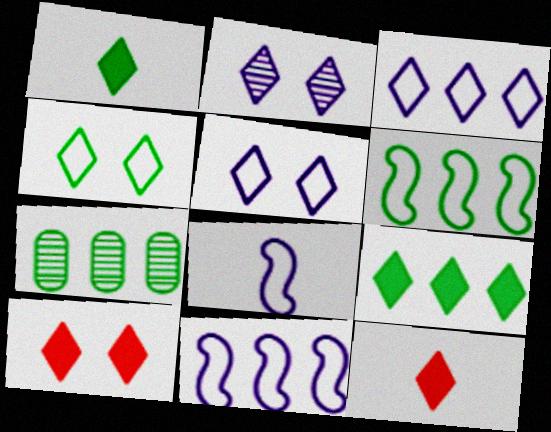[[2, 4, 10], 
[6, 7, 9], 
[7, 8, 10]]